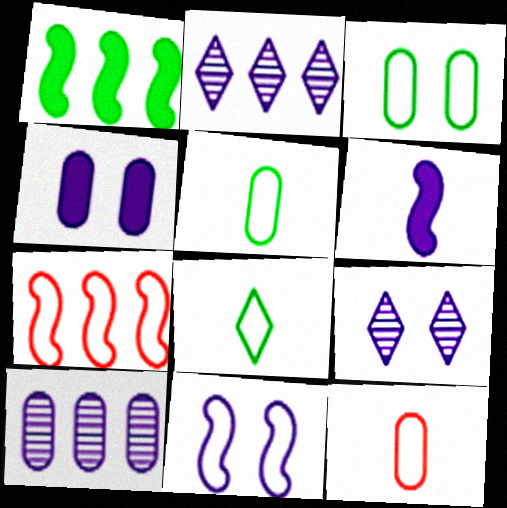[[1, 9, 12], 
[4, 9, 11]]